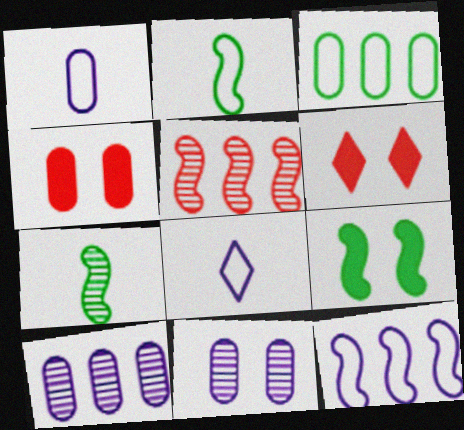[[2, 6, 10]]